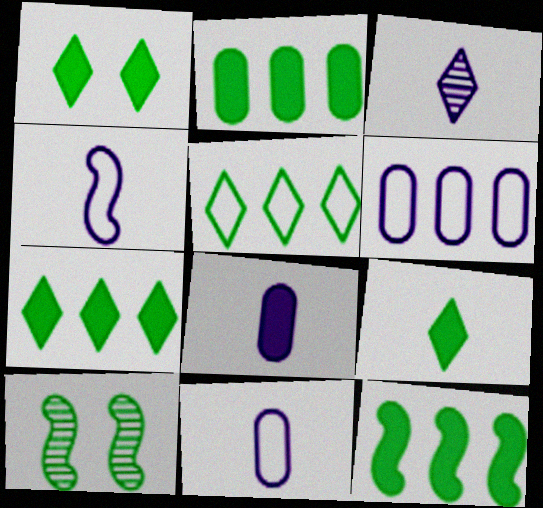[[1, 7, 9], 
[2, 7, 12], 
[3, 4, 8]]